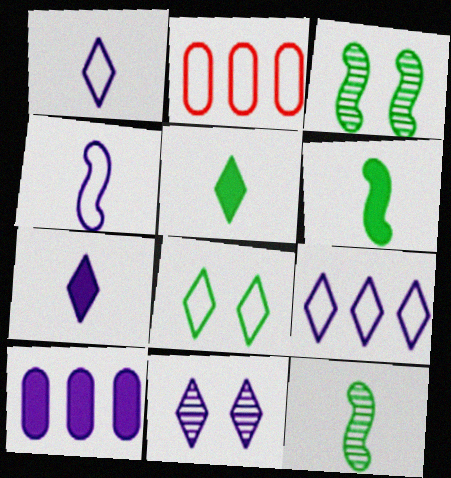[[2, 3, 7], 
[2, 4, 8], 
[2, 6, 11], 
[4, 10, 11], 
[7, 9, 11]]